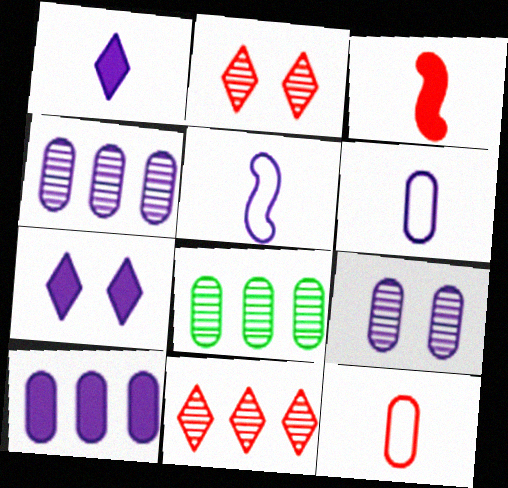[[4, 5, 7], 
[6, 9, 10]]